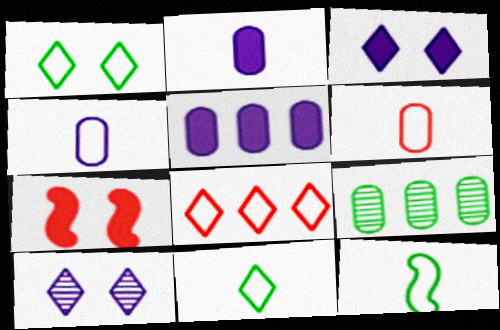[]